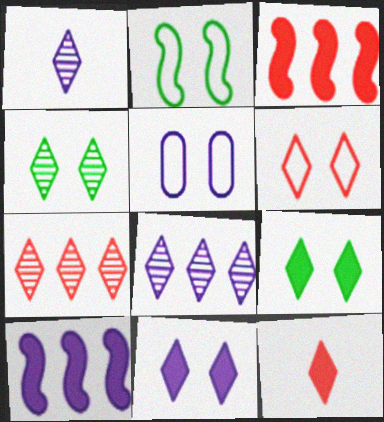[[1, 4, 7], 
[1, 5, 10], 
[2, 5, 6], 
[4, 6, 11], 
[6, 7, 12]]